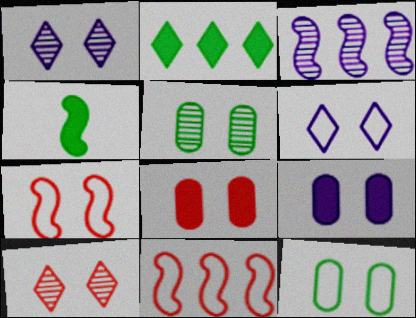[[3, 4, 7], 
[6, 7, 12], 
[7, 8, 10]]